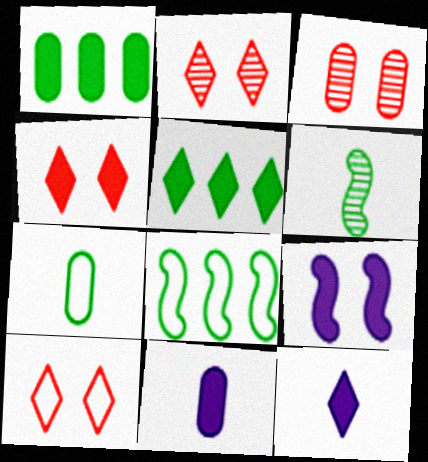[[2, 4, 10], 
[2, 8, 11], 
[3, 8, 12], 
[4, 5, 12]]